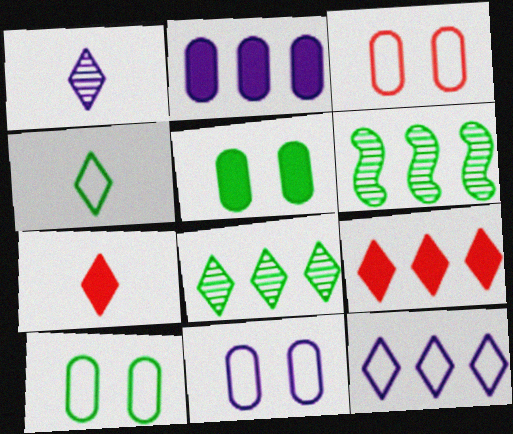[[1, 4, 7], 
[3, 10, 11], 
[4, 5, 6], 
[6, 7, 11], 
[8, 9, 12]]